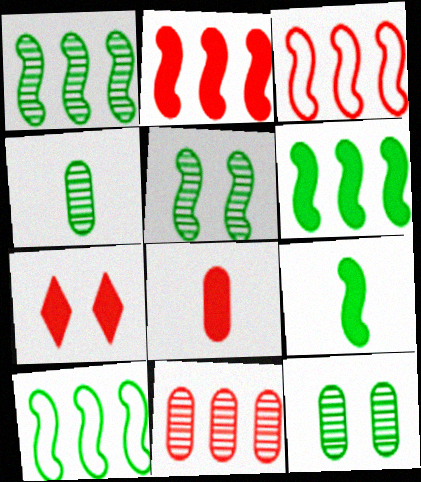[[1, 6, 10], 
[2, 7, 8], 
[5, 9, 10]]